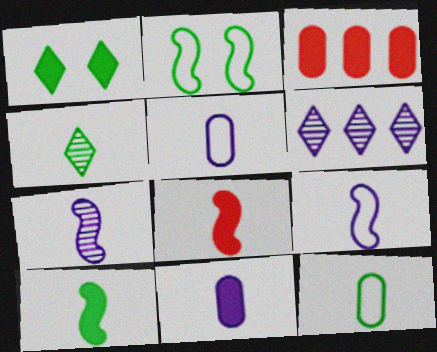[[4, 5, 8], 
[4, 10, 12]]